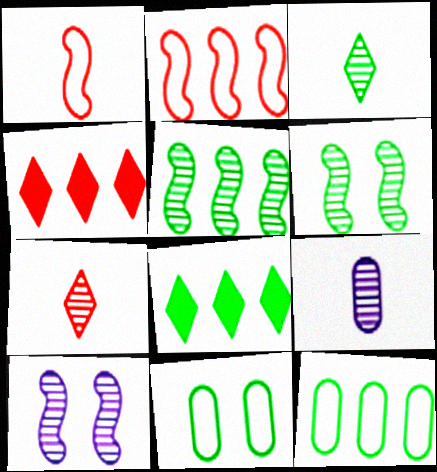[[5, 8, 12]]